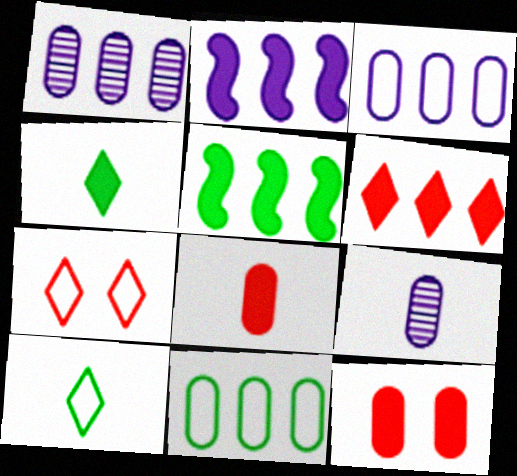[[2, 4, 12], 
[5, 7, 9], 
[9, 11, 12]]